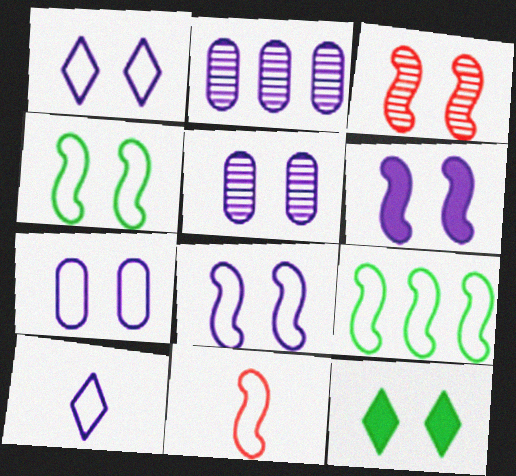[[1, 5, 6], 
[1, 7, 8], 
[2, 6, 10], 
[2, 11, 12], 
[3, 4, 6], 
[3, 7, 12], 
[8, 9, 11]]